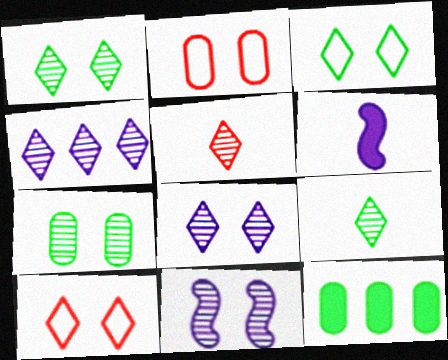[[1, 4, 5]]